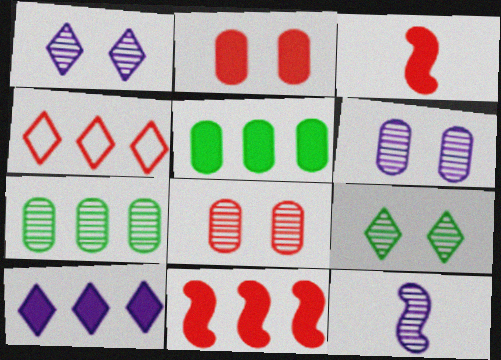[[3, 4, 8], 
[5, 10, 11]]